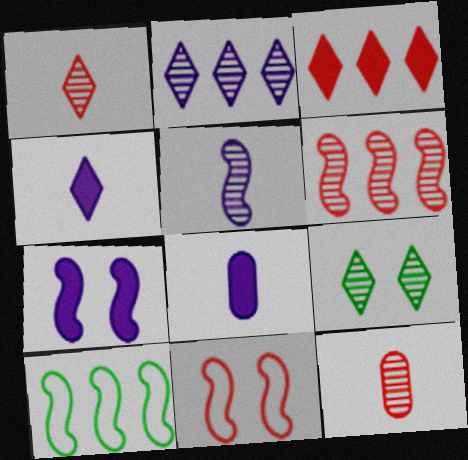[[1, 2, 9], 
[3, 11, 12]]